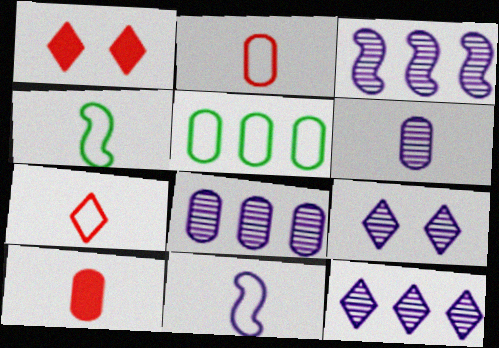[[1, 4, 8], 
[3, 6, 9], 
[3, 8, 12]]